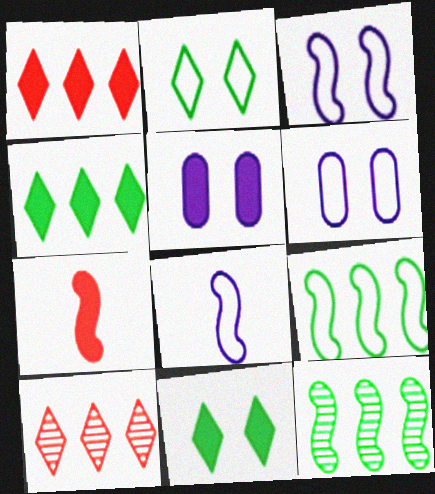[[3, 7, 12], 
[4, 5, 7]]